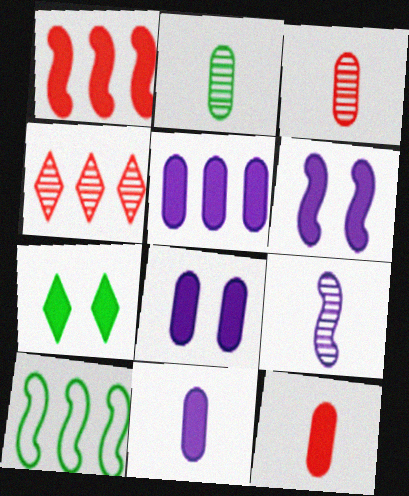[[1, 7, 11], 
[2, 7, 10], 
[4, 5, 10], 
[5, 8, 11]]